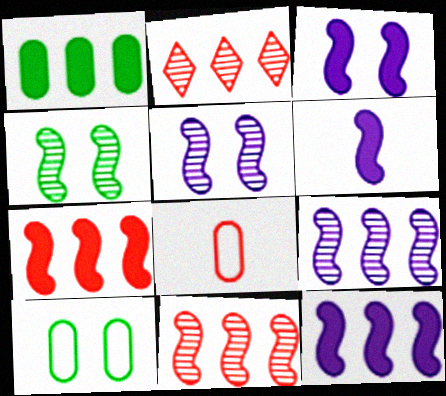[[2, 6, 10], 
[3, 6, 12]]